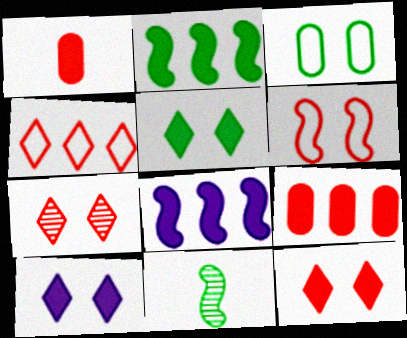[[1, 2, 10], 
[1, 5, 8], 
[5, 10, 12], 
[6, 8, 11]]